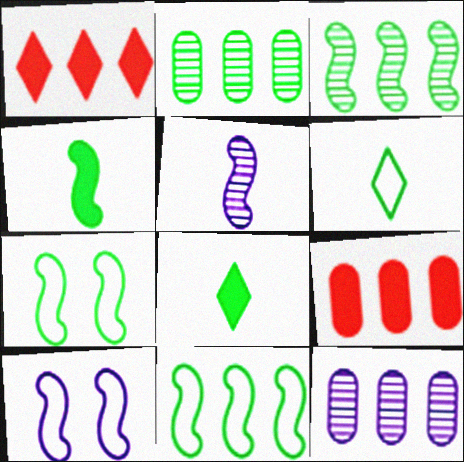[[1, 11, 12], 
[2, 7, 8], 
[3, 4, 7]]